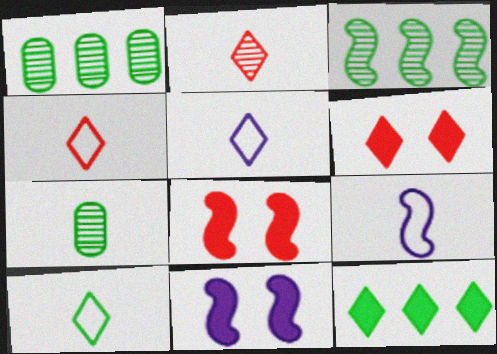[[1, 4, 11], 
[1, 5, 8], 
[1, 6, 9], 
[3, 8, 9], 
[4, 5, 10]]